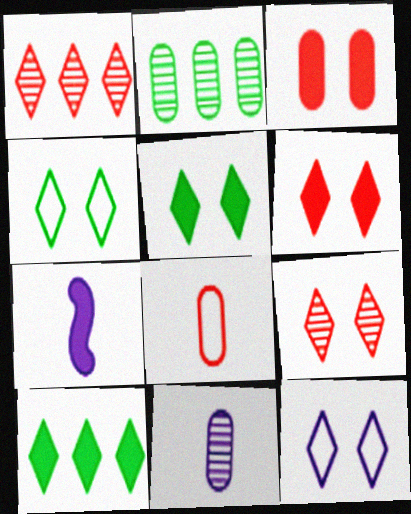[[3, 7, 10], 
[5, 9, 12]]